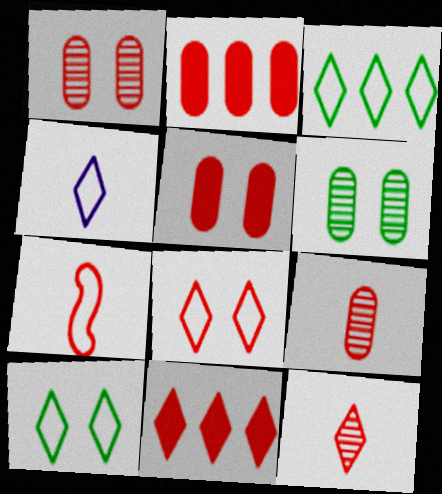[[1, 7, 11], 
[3, 4, 8], 
[8, 11, 12]]